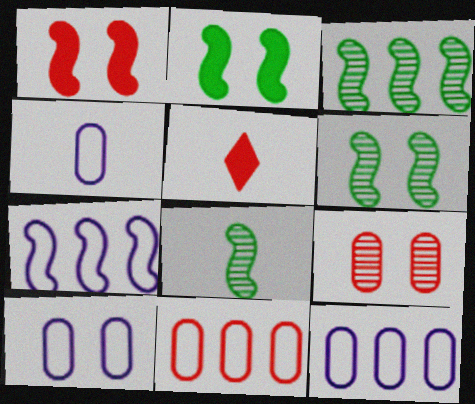[[1, 7, 8], 
[3, 5, 10], 
[3, 6, 8], 
[4, 5, 8], 
[4, 10, 12], 
[5, 6, 12]]